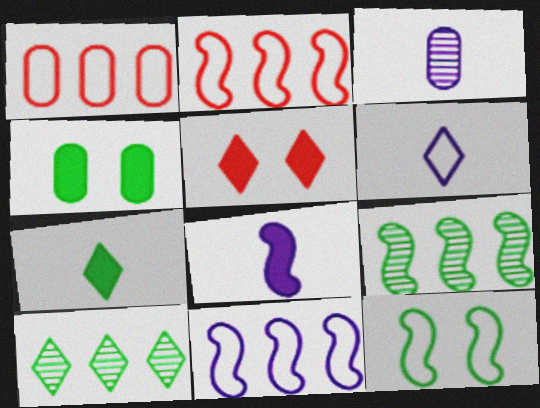[[1, 3, 4], 
[1, 6, 12], 
[3, 6, 8], 
[5, 6, 10]]